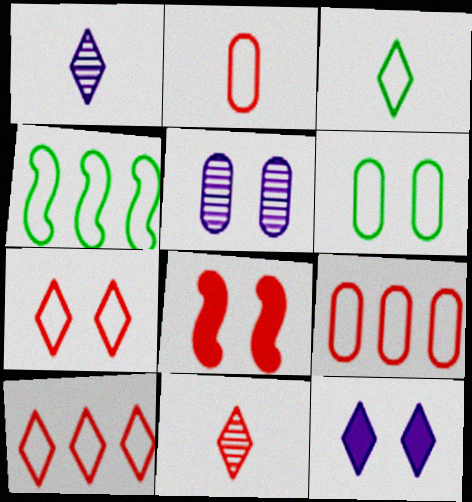[[3, 4, 6], 
[8, 9, 11]]